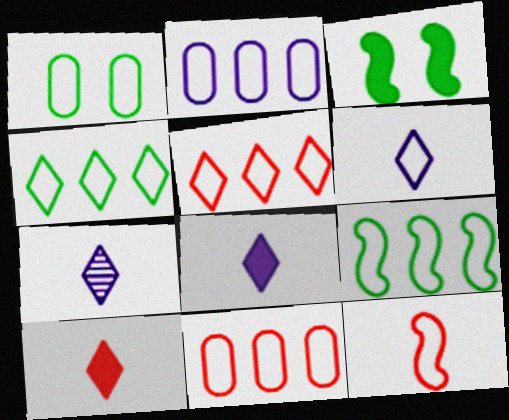[[2, 5, 9], 
[3, 7, 11], 
[6, 7, 8]]